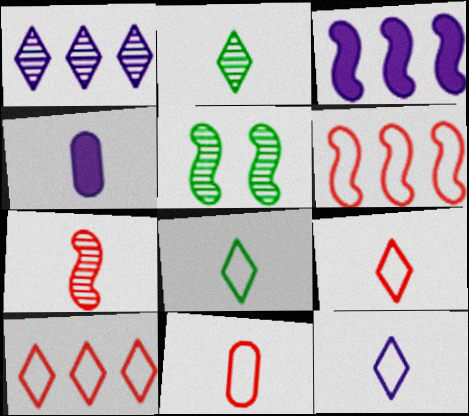[[4, 5, 10], 
[4, 7, 8], 
[8, 9, 12]]